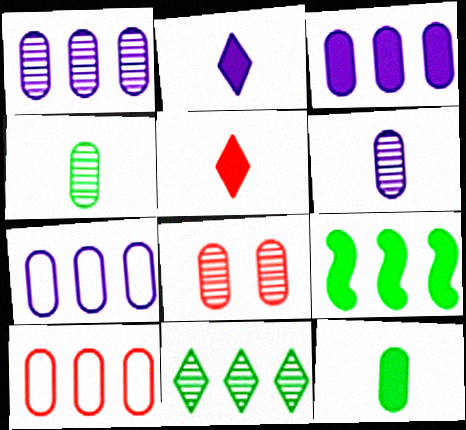[[1, 3, 7], 
[1, 4, 8], 
[7, 8, 12]]